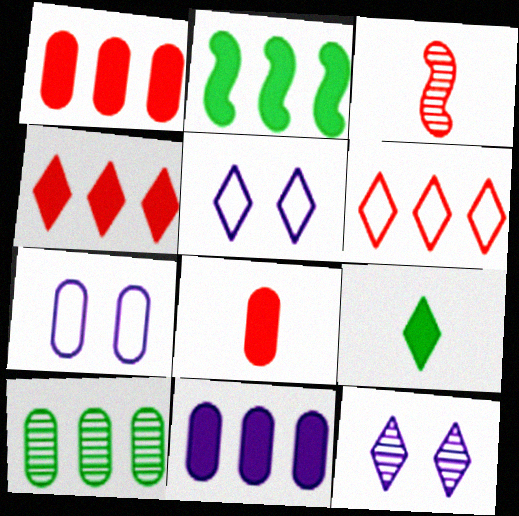[[2, 4, 11], 
[3, 10, 12], 
[6, 9, 12], 
[7, 8, 10]]